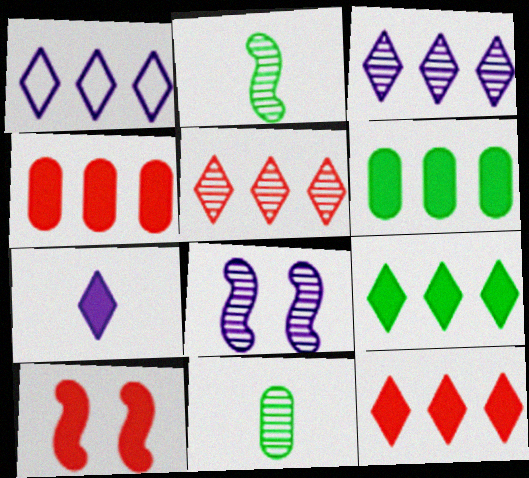[[1, 5, 9], 
[1, 10, 11], 
[5, 8, 11], 
[6, 7, 10]]